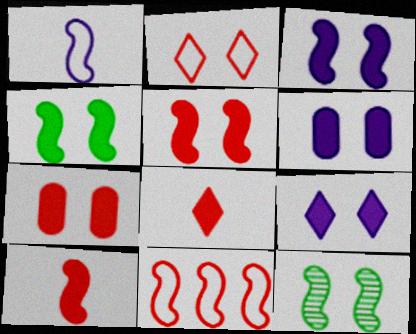[[2, 6, 12], 
[3, 4, 5], 
[3, 6, 9], 
[4, 7, 9]]